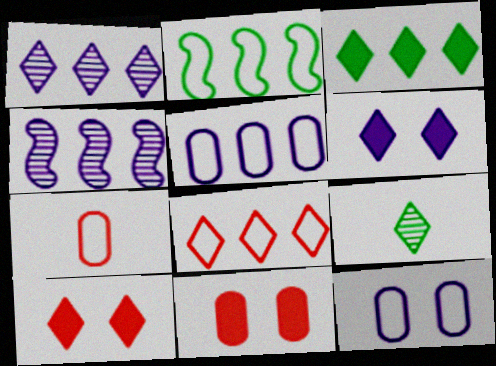[[1, 3, 8], 
[2, 5, 8], 
[6, 8, 9]]